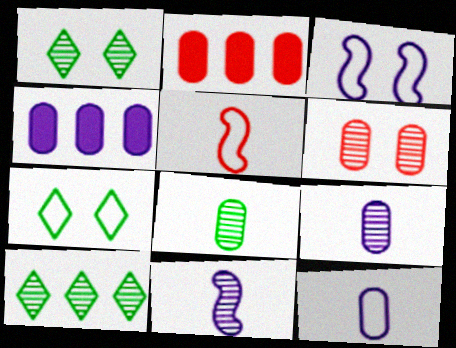[[1, 4, 5], 
[2, 7, 11], 
[6, 10, 11]]